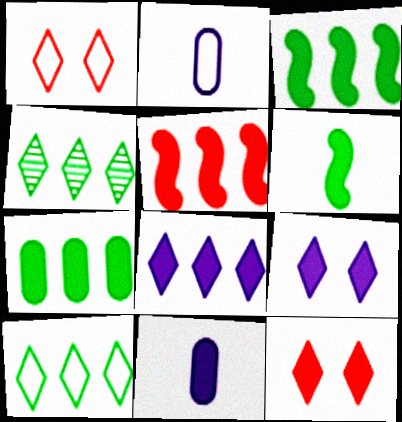[[3, 11, 12], 
[5, 7, 8]]